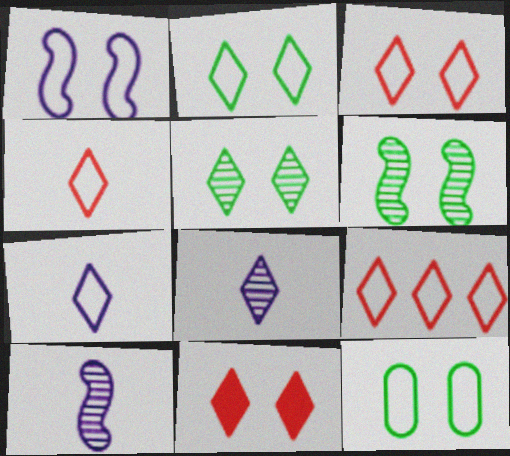[[1, 3, 12], 
[2, 7, 9], 
[3, 4, 9]]